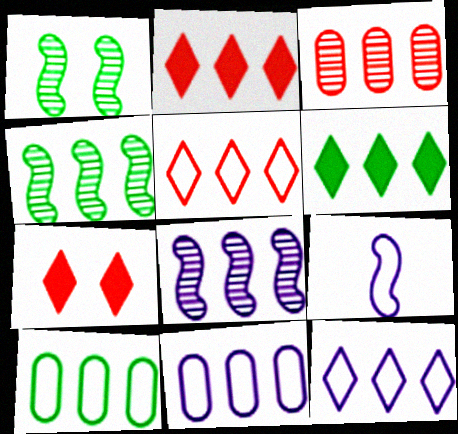[[2, 4, 11], 
[2, 8, 10], 
[4, 6, 10]]